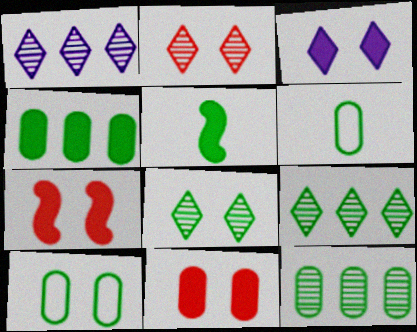[[1, 6, 7], 
[5, 9, 10]]